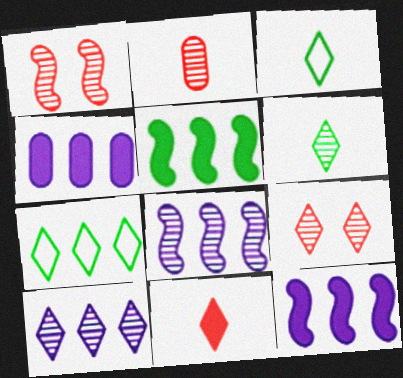[[1, 3, 4], 
[6, 9, 10]]